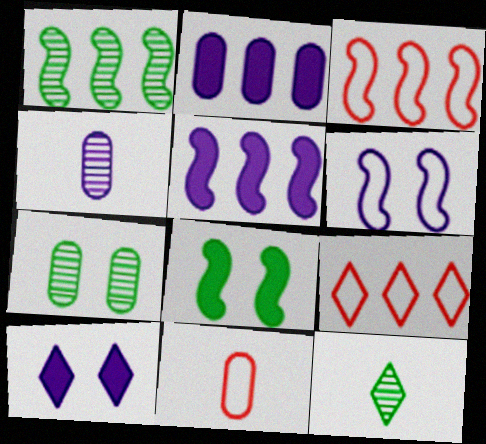[[1, 2, 9], 
[1, 3, 5], 
[1, 7, 12], 
[1, 10, 11], 
[2, 7, 11], 
[4, 8, 9], 
[9, 10, 12]]